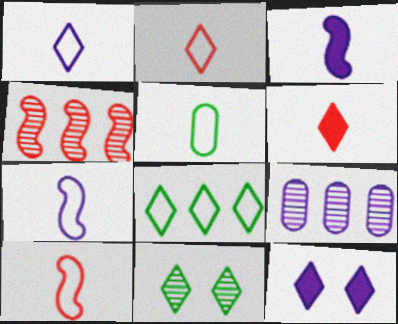[[1, 5, 10], 
[2, 5, 7], 
[4, 5, 12], 
[7, 9, 12]]